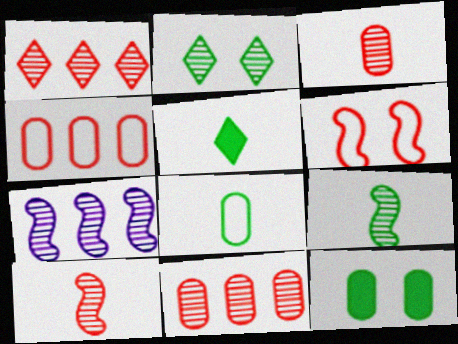[[2, 3, 7], 
[5, 8, 9]]